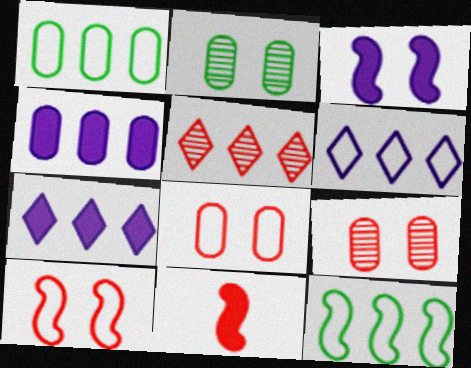[[2, 6, 11], 
[4, 5, 12], 
[5, 8, 11]]